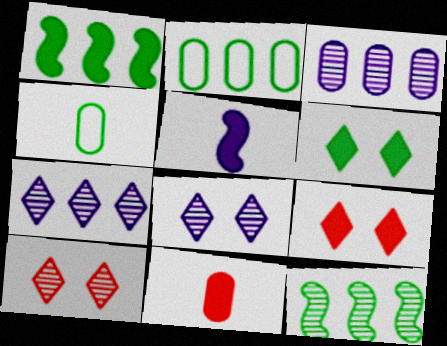[[2, 5, 10], 
[4, 6, 12]]